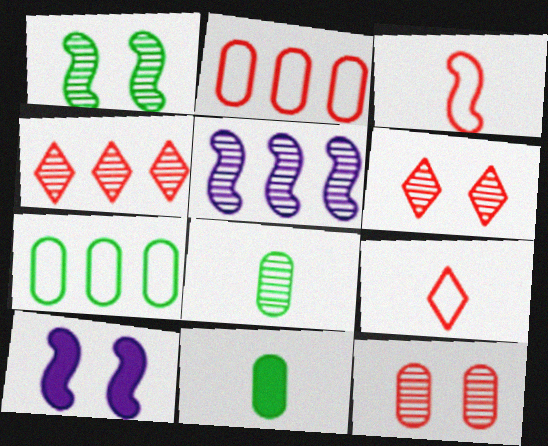[[5, 6, 8]]